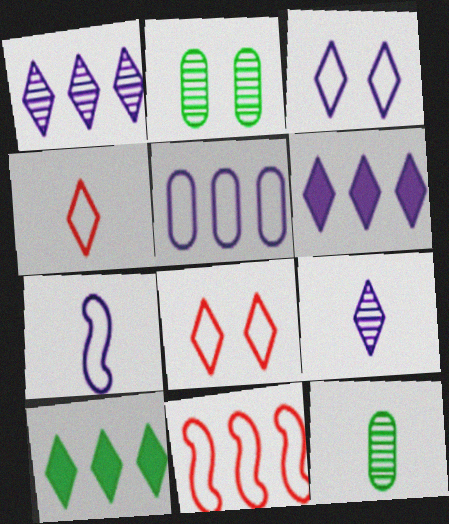[[3, 5, 7], 
[3, 6, 9], 
[8, 9, 10]]